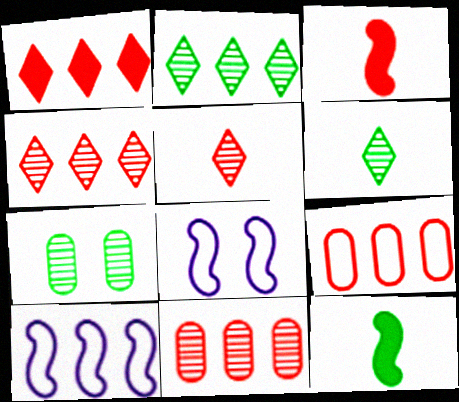[]